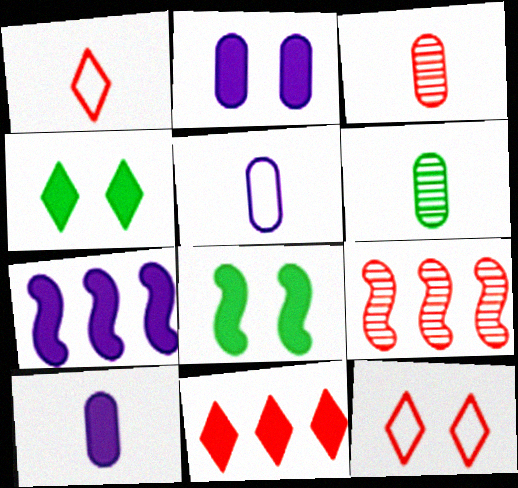[[4, 5, 9], 
[6, 7, 12], 
[8, 10, 11]]